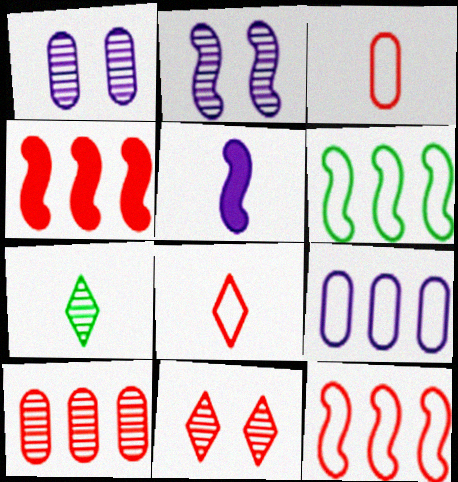[[2, 7, 10], 
[3, 4, 11], 
[3, 5, 7]]